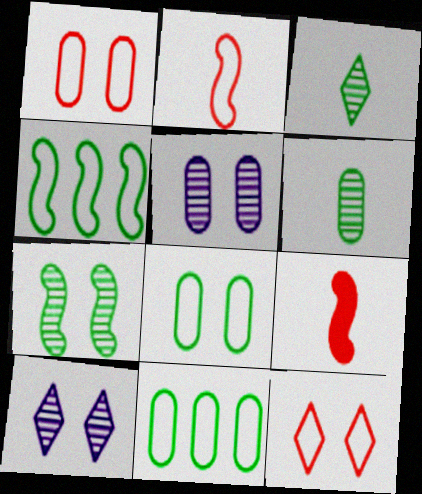[[9, 10, 11]]